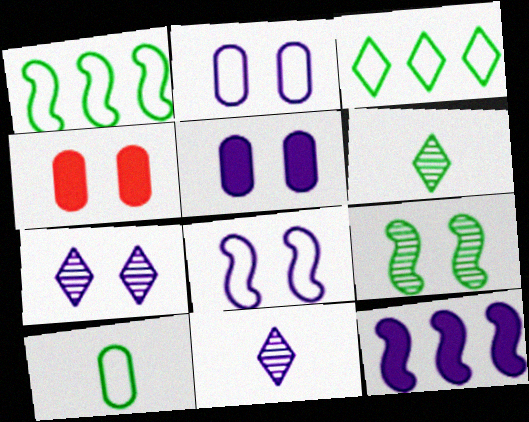[[1, 4, 11], 
[2, 11, 12], 
[5, 7, 8]]